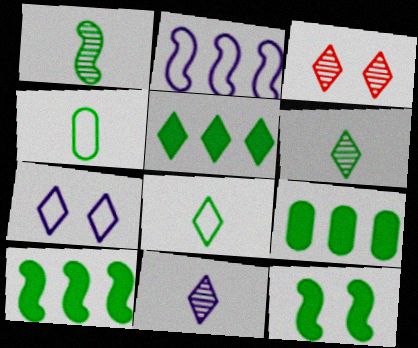[[5, 9, 10]]